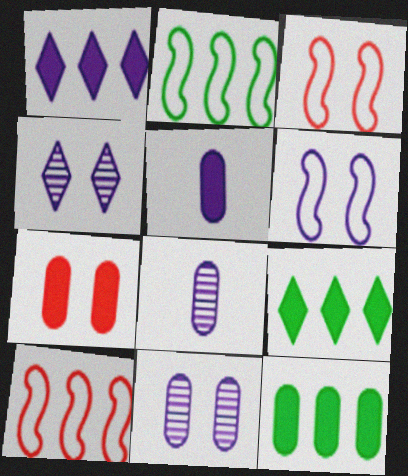[[1, 6, 8], 
[3, 8, 9], 
[5, 7, 12]]